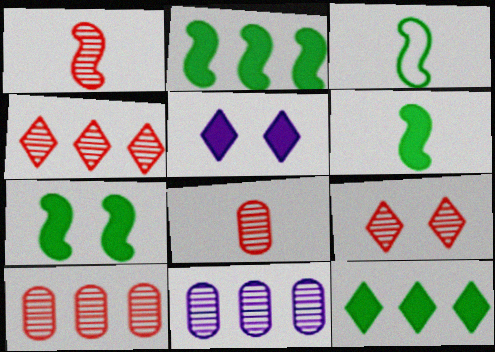[[1, 9, 10], 
[2, 6, 7], 
[3, 5, 10]]